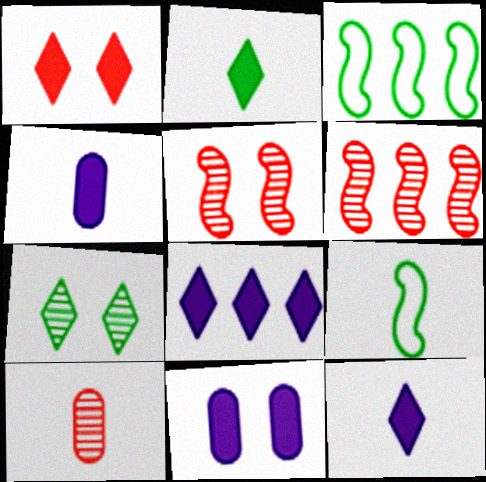[[1, 2, 8], 
[9, 10, 12]]